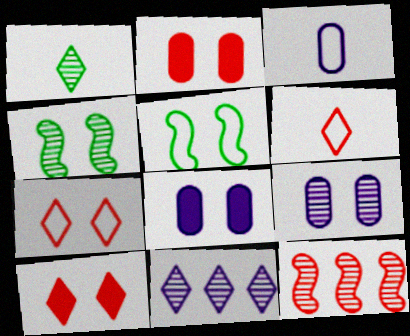[[1, 9, 12], 
[2, 6, 12], 
[4, 7, 8], 
[5, 9, 10]]